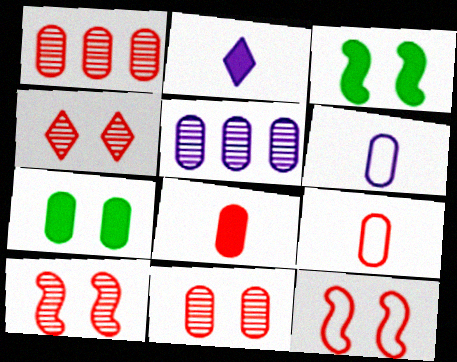[[1, 6, 7], 
[4, 10, 11], 
[5, 7, 9]]